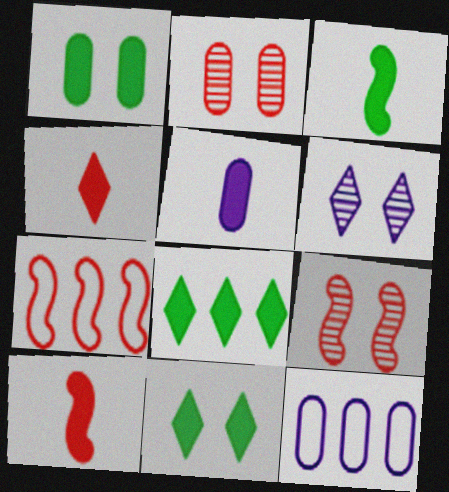[[1, 3, 8], 
[2, 4, 7], 
[3, 4, 5], 
[7, 9, 10]]